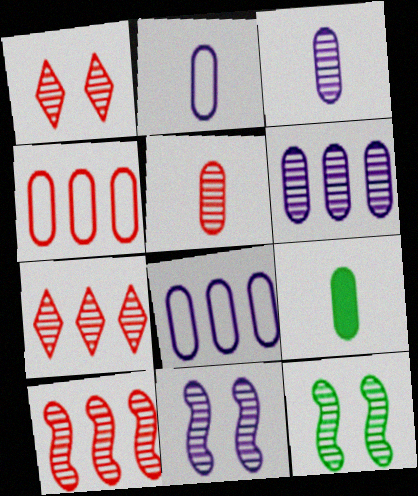[[1, 5, 10], 
[2, 5, 9], 
[3, 7, 12]]